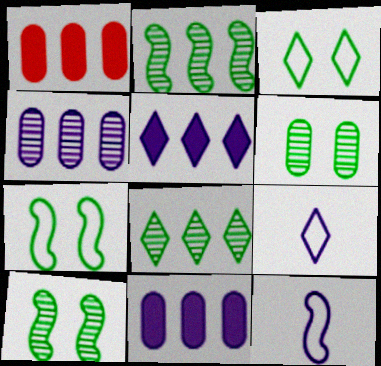[[1, 9, 10]]